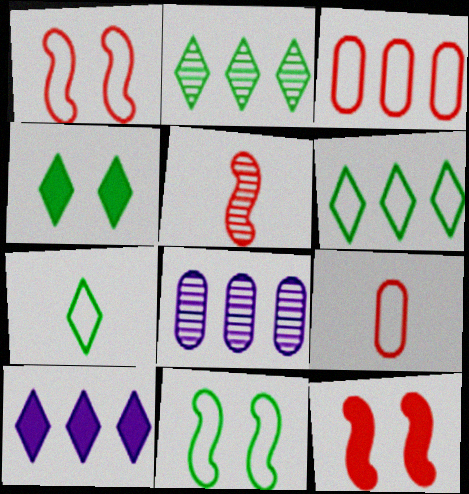[[2, 4, 7], 
[7, 8, 12]]